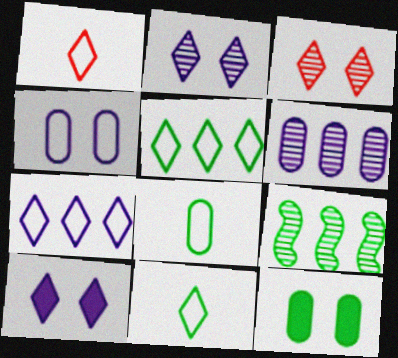[[9, 11, 12]]